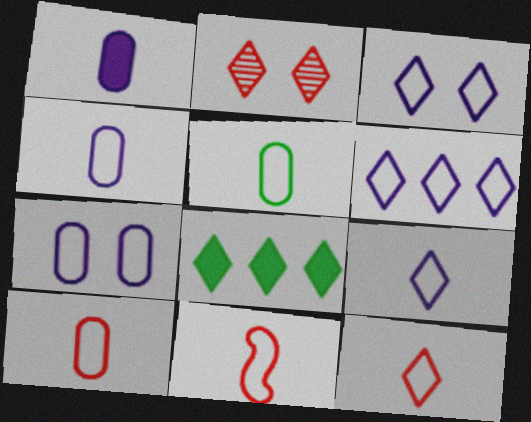[[2, 8, 9], 
[3, 6, 9], 
[4, 5, 10], 
[5, 9, 11], 
[10, 11, 12]]